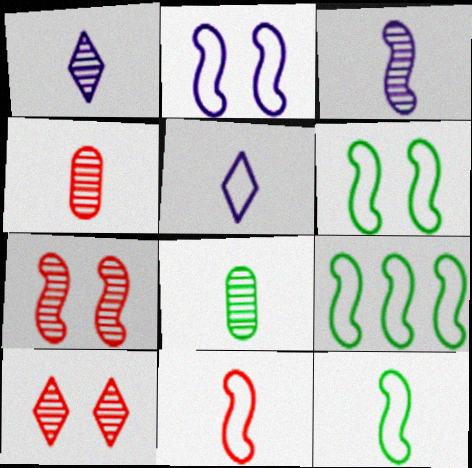[[2, 9, 11], 
[6, 9, 12]]